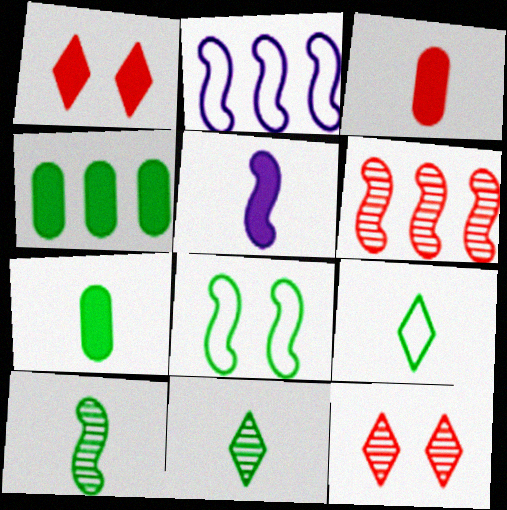[[1, 4, 5], 
[2, 7, 12], 
[4, 8, 11], 
[5, 6, 8], 
[7, 9, 10]]